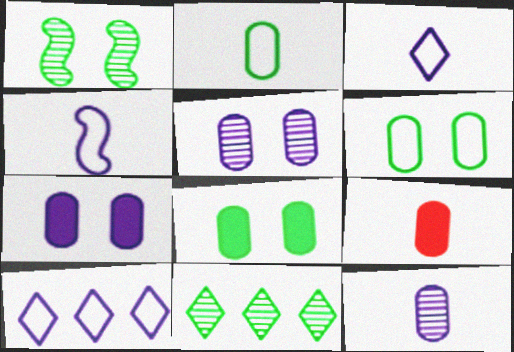[[1, 9, 10], 
[2, 9, 12]]